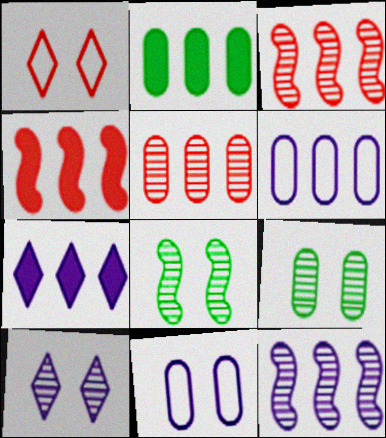[[2, 4, 7], 
[2, 5, 6], 
[6, 7, 12]]